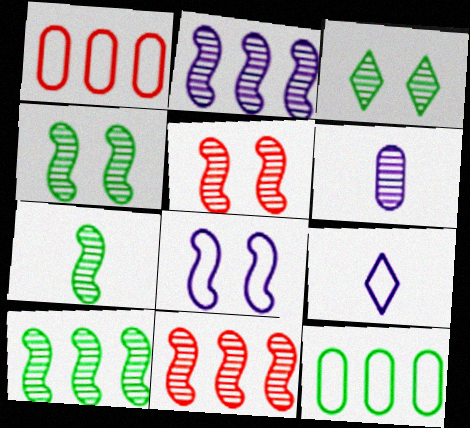[[2, 5, 7], 
[2, 10, 11], 
[3, 6, 11], 
[4, 7, 10]]